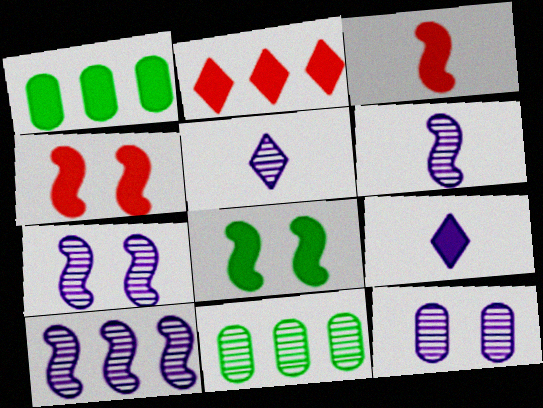[[1, 4, 9], 
[5, 10, 12], 
[6, 7, 10]]